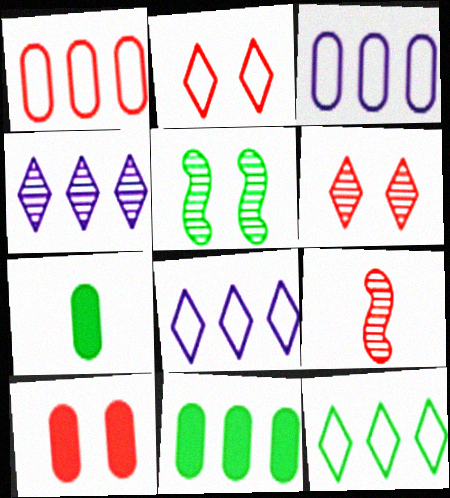[[5, 7, 12]]